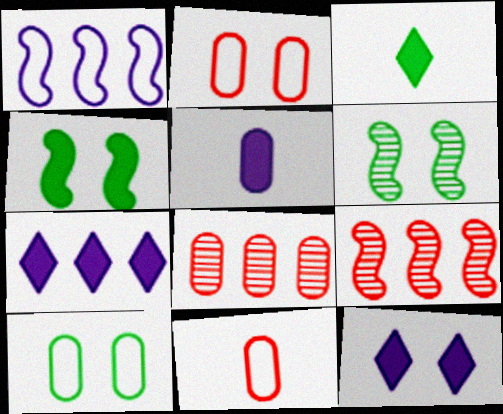[[2, 6, 12], 
[5, 8, 10], 
[6, 7, 11]]